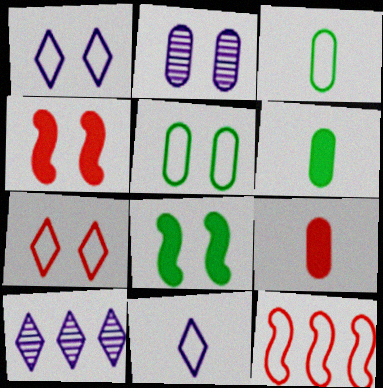[[1, 3, 12], 
[2, 7, 8], 
[3, 4, 10], 
[5, 11, 12]]